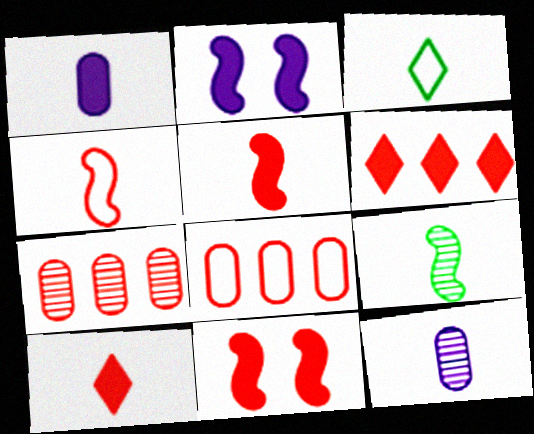[[2, 3, 7], 
[3, 5, 12]]